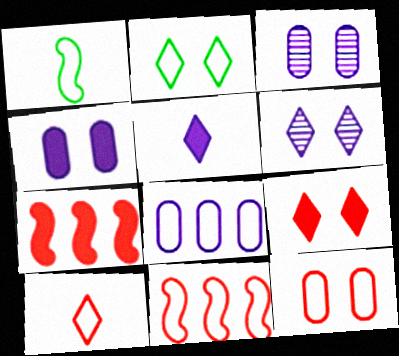[[2, 6, 9], 
[10, 11, 12]]